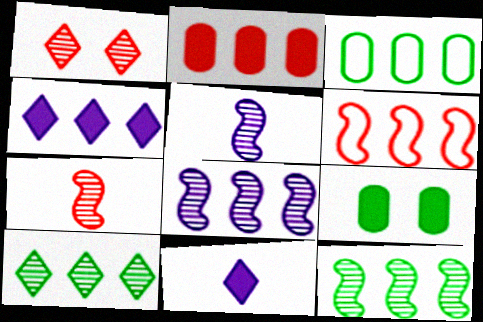[]